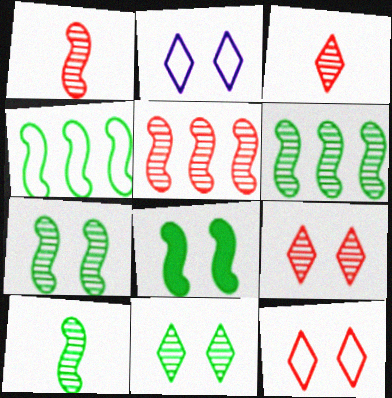[[4, 8, 10], 
[6, 7, 10]]